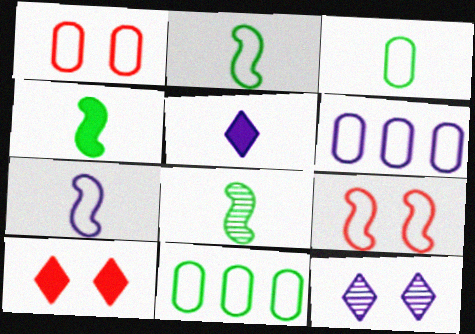[[1, 3, 6], 
[2, 4, 8], 
[6, 8, 10]]